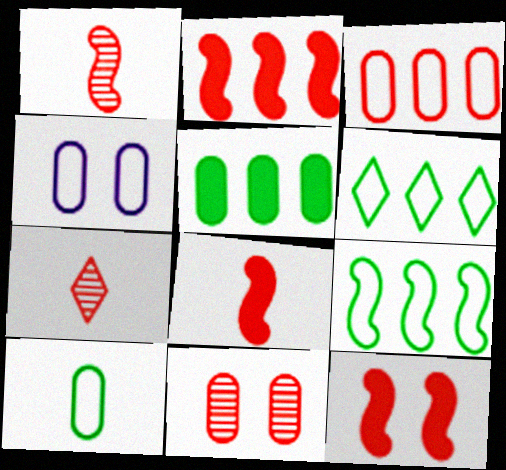[[2, 8, 12], 
[3, 4, 10], 
[3, 7, 12]]